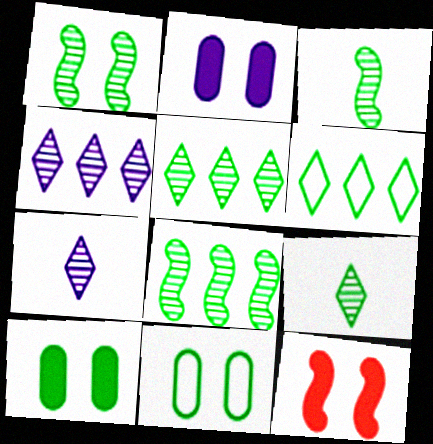[[1, 3, 8], 
[3, 6, 10]]